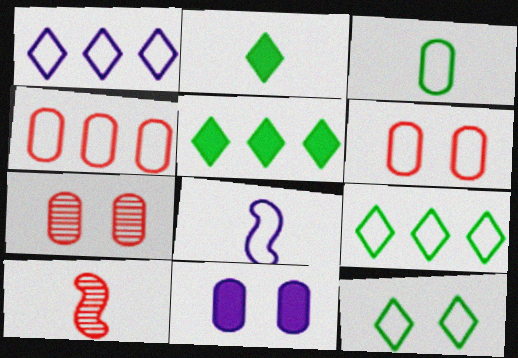[[4, 8, 12], 
[5, 7, 8], 
[6, 8, 9], 
[9, 10, 11]]